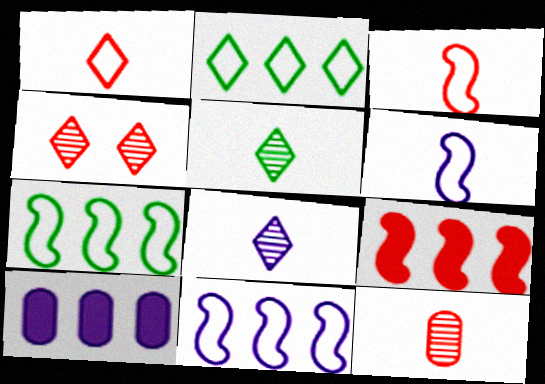[]